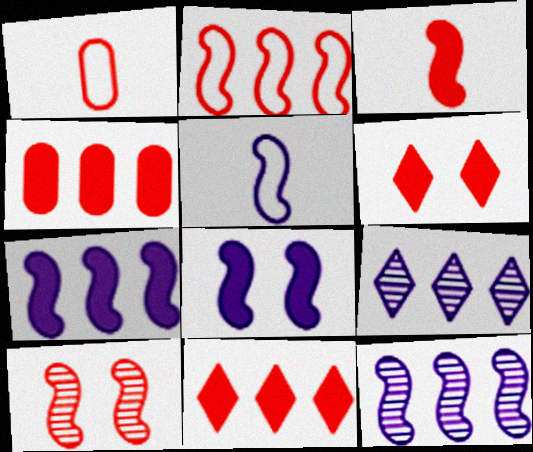[[1, 10, 11], 
[2, 3, 10], 
[3, 4, 6], 
[5, 8, 12]]